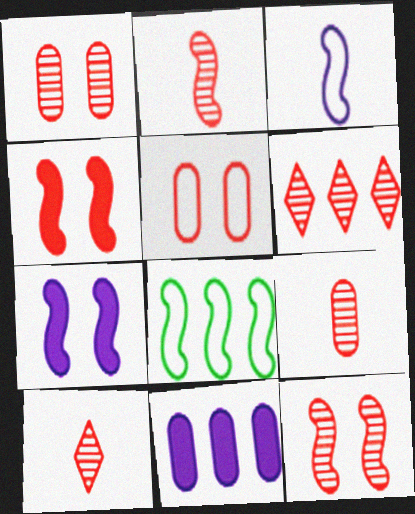[[1, 2, 6], 
[2, 7, 8], 
[2, 9, 10], 
[6, 8, 11], 
[6, 9, 12]]